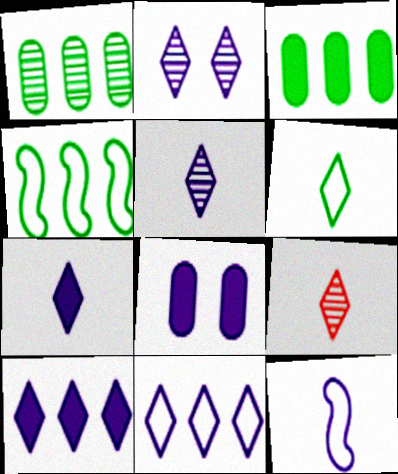[[2, 7, 11], 
[4, 8, 9], 
[6, 7, 9]]